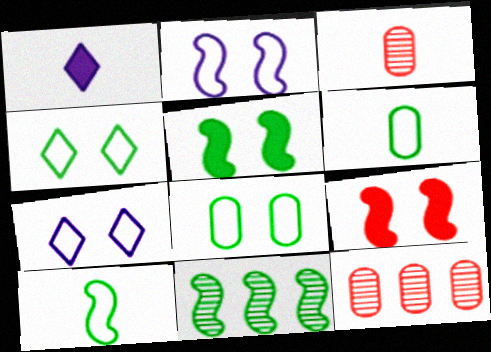[[1, 3, 10], 
[5, 10, 11]]